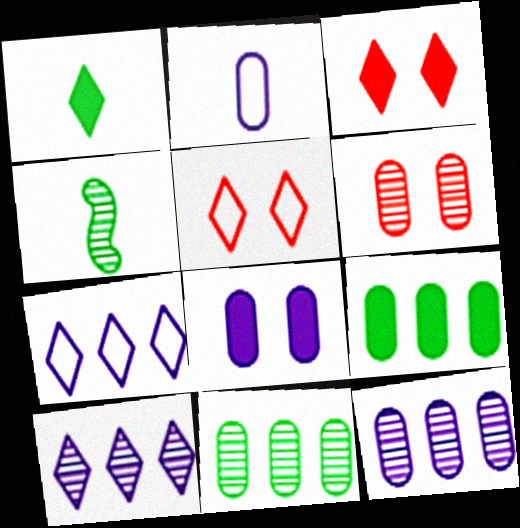[[1, 5, 10], 
[2, 6, 9], 
[2, 8, 12], 
[4, 6, 10]]